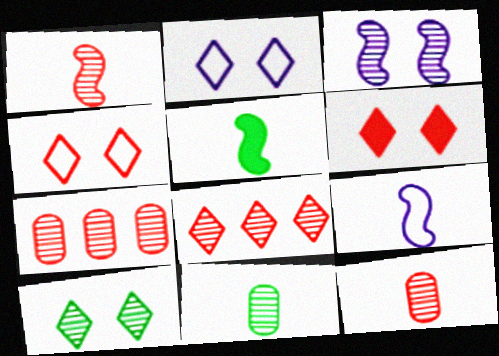[[1, 5, 9], 
[2, 5, 7], 
[2, 6, 10], 
[3, 8, 11]]